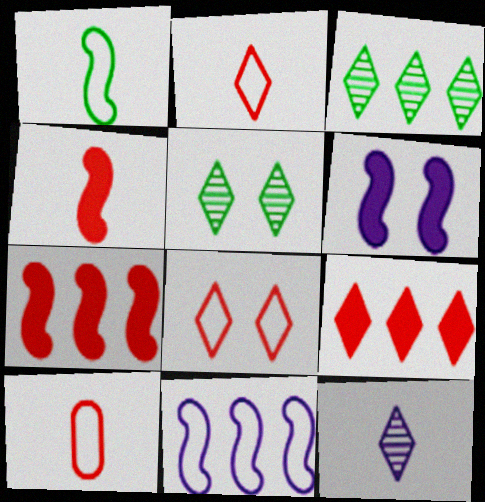[[3, 6, 10]]